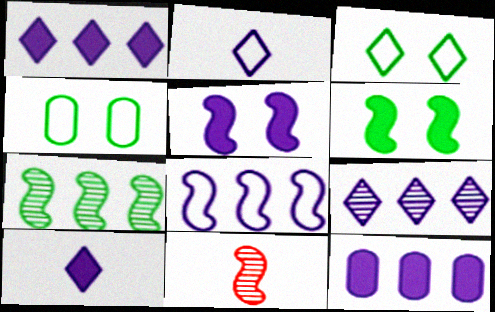[[1, 4, 11], 
[3, 11, 12], 
[5, 10, 12], 
[6, 8, 11], 
[8, 9, 12]]